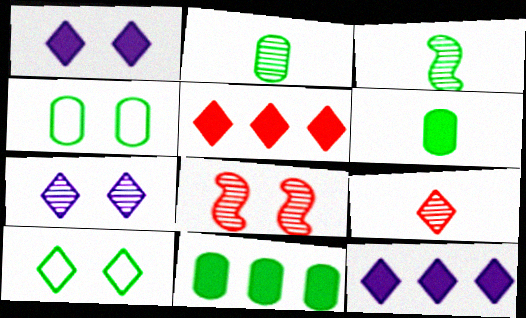[[1, 4, 8], 
[2, 4, 11], 
[3, 10, 11], 
[9, 10, 12]]